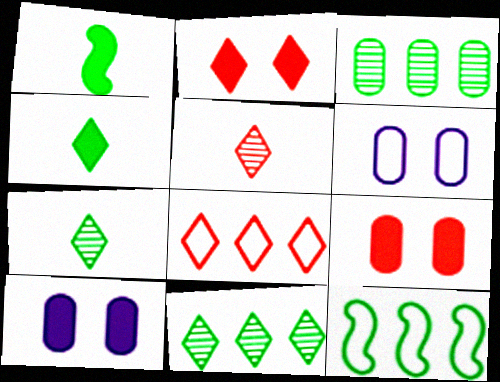[[2, 5, 8], 
[5, 10, 12]]